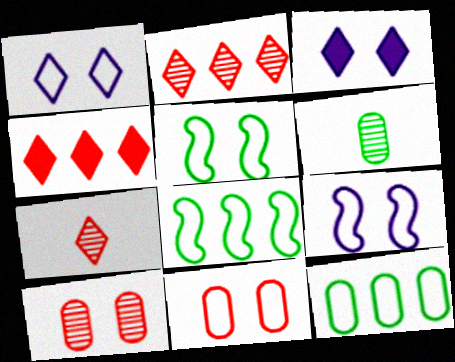[[1, 5, 11], 
[3, 5, 10], 
[4, 6, 9]]